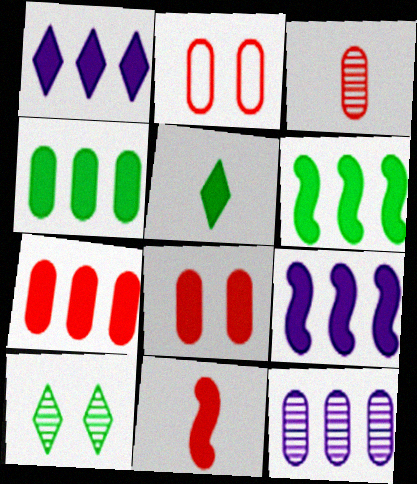[[1, 6, 7], 
[2, 3, 7], 
[5, 8, 9]]